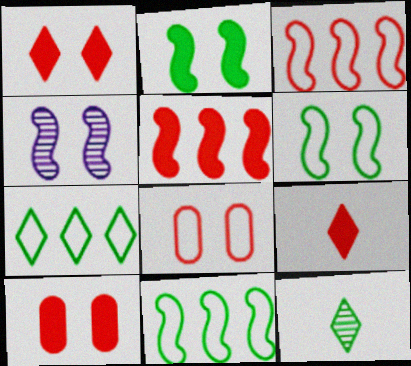[[5, 9, 10]]